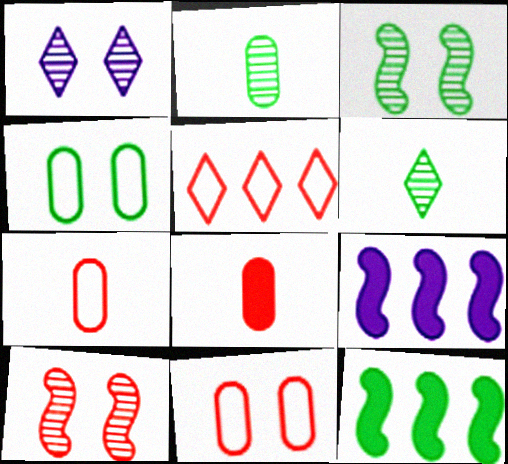[[1, 7, 12], 
[4, 6, 12], 
[5, 8, 10], 
[6, 9, 11]]